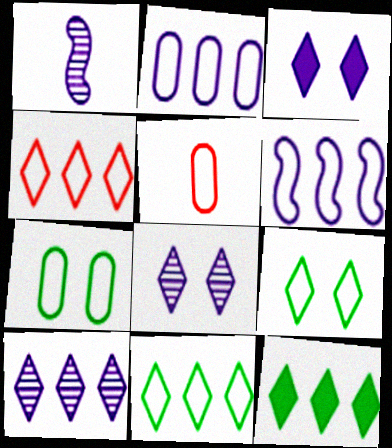[[1, 2, 3], 
[2, 5, 7], 
[4, 10, 12], 
[5, 6, 9]]